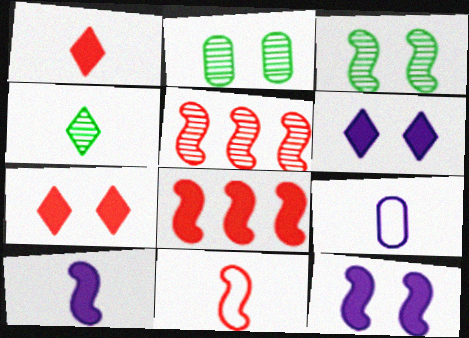[]